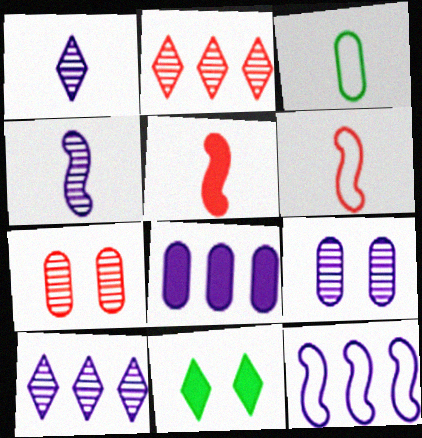[[1, 3, 5], 
[3, 7, 8], 
[4, 9, 10], 
[5, 8, 11], 
[8, 10, 12]]